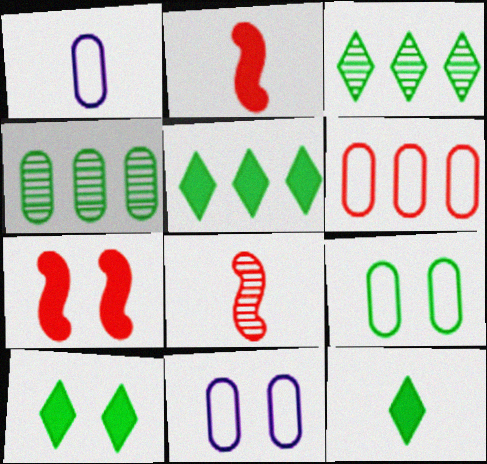[[1, 3, 7], 
[1, 6, 9], 
[1, 8, 12], 
[2, 3, 11], 
[5, 8, 11], 
[5, 10, 12]]